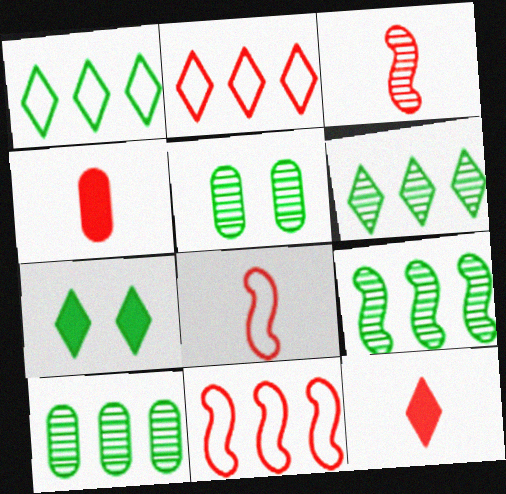[[6, 9, 10]]